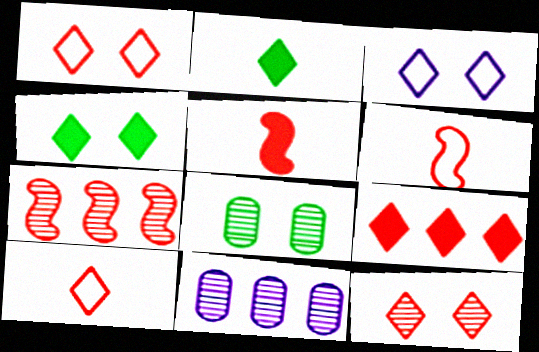[[3, 4, 12], 
[4, 6, 11], 
[9, 10, 12]]